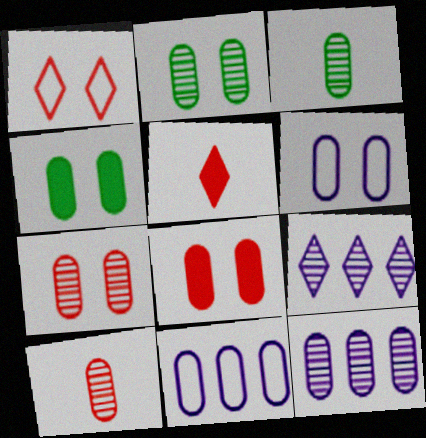[[2, 6, 8], 
[2, 10, 12], 
[3, 7, 12], 
[3, 8, 11], 
[4, 6, 7], 
[4, 10, 11]]